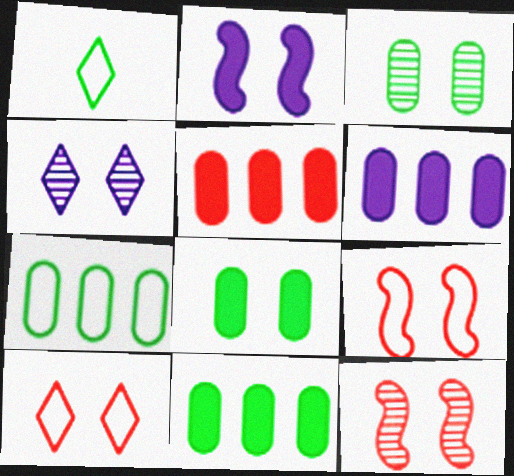[[1, 6, 12], 
[2, 3, 10], 
[3, 4, 12], 
[4, 8, 9], 
[5, 6, 11]]